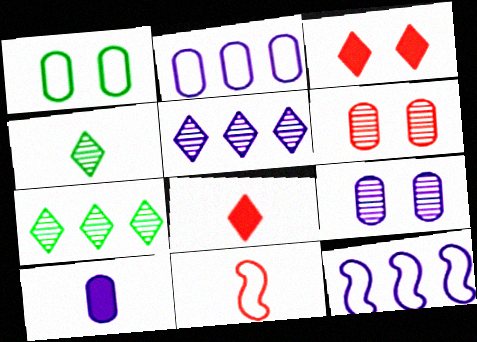[[2, 9, 10], 
[4, 10, 11]]